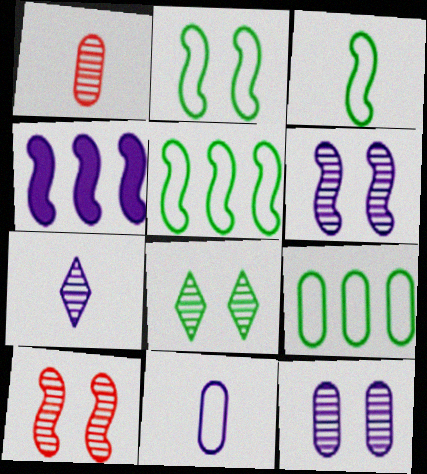[[2, 3, 5], 
[3, 4, 10], 
[8, 10, 12]]